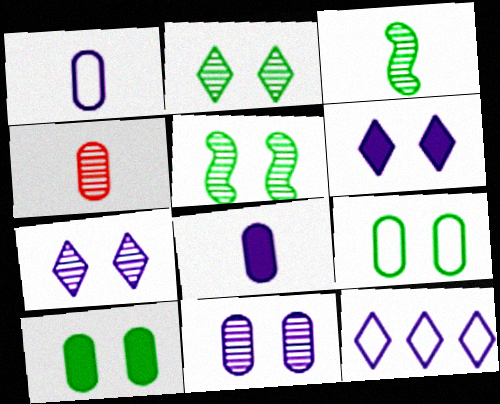[]